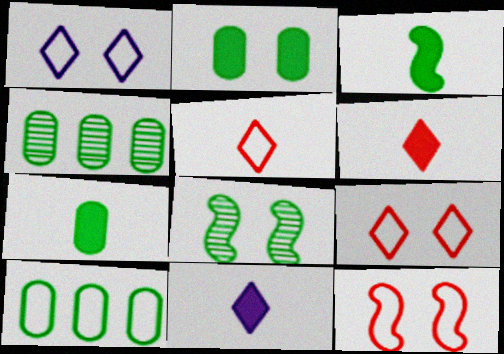[[4, 11, 12]]